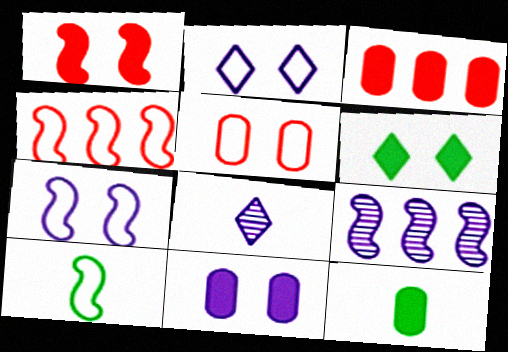[[1, 6, 11], 
[1, 9, 10], 
[3, 11, 12], 
[4, 7, 10]]